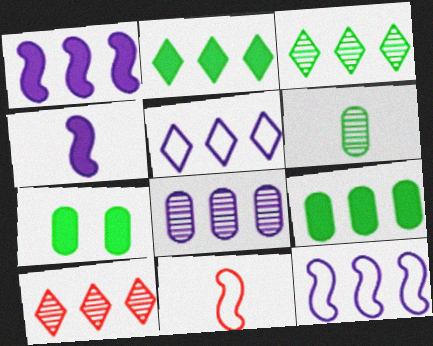[[1, 5, 8], 
[2, 5, 10], 
[9, 10, 12]]